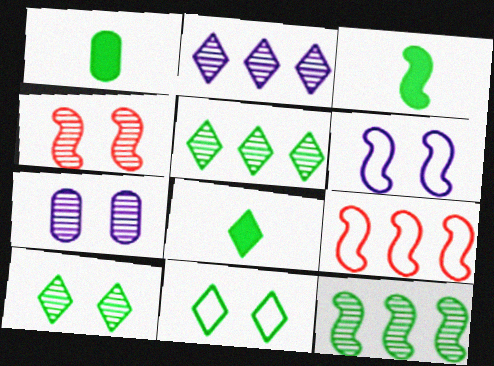[[1, 3, 8], 
[1, 11, 12], 
[4, 7, 10], 
[5, 8, 11], 
[7, 8, 9]]